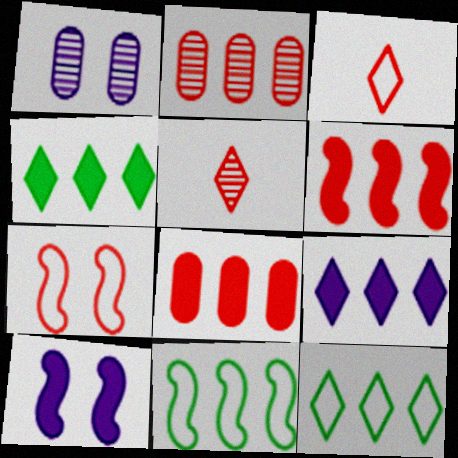[[2, 9, 11], 
[5, 7, 8]]